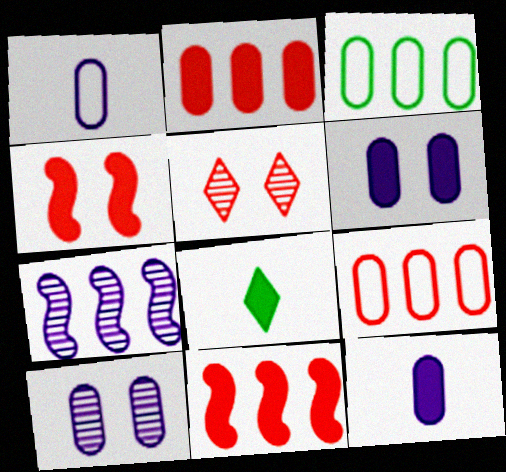[[6, 8, 11]]